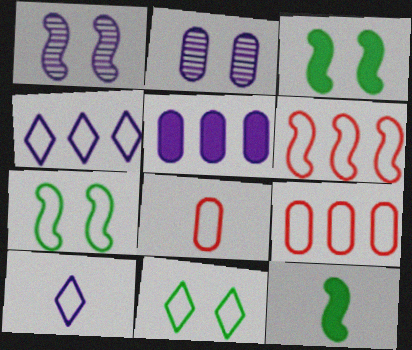[[1, 5, 10], 
[1, 6, 12], 
[4, 7, 8], 
[7, 9, 10]]